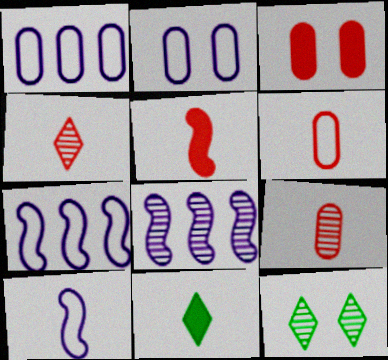[[1, 5, 12], 
[4, 5, 6], 
[8, 9, 12], 
[9, 10, 11]]